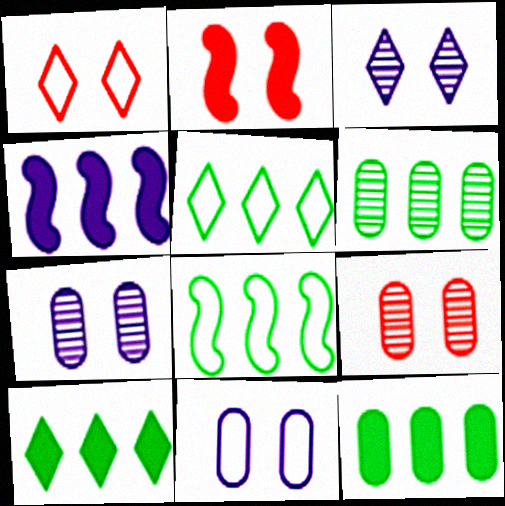[[1, 2, 9], 
[6, 8, 10]]